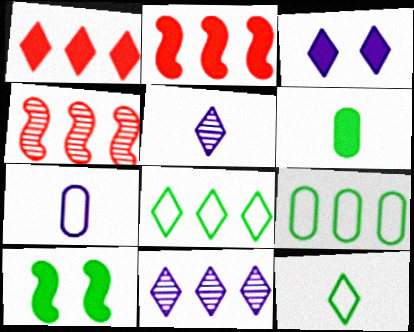[[1, 8, 11], 
[2, 3, 6], 
[2, 9, 11]]